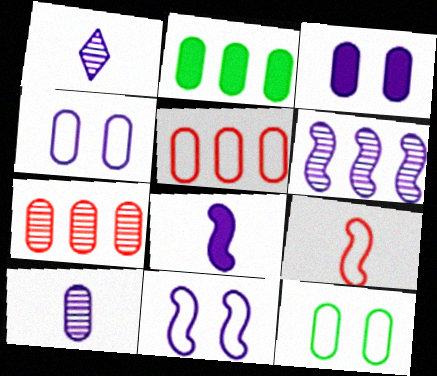[[6, 8, 11]]